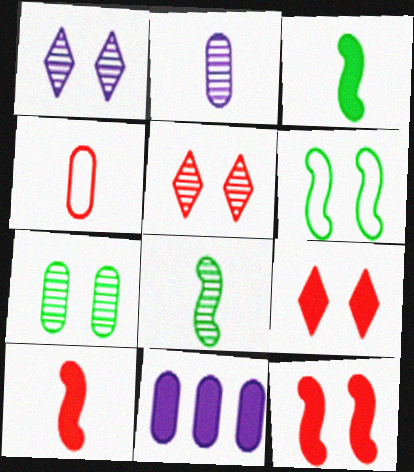[[3, 9, 11], 
[4, 7, 11]]